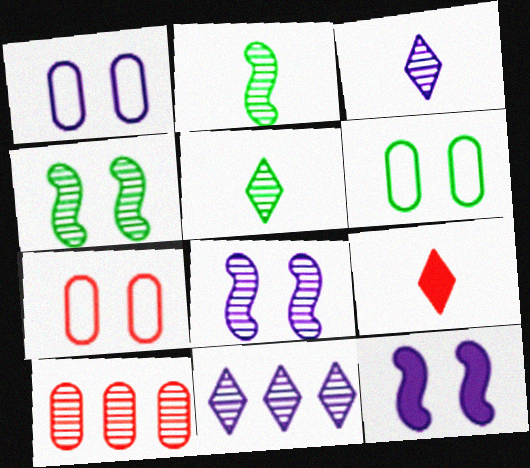[[1, 6, 7], 
[3, 4, 10], 
[5, 8, 10]]